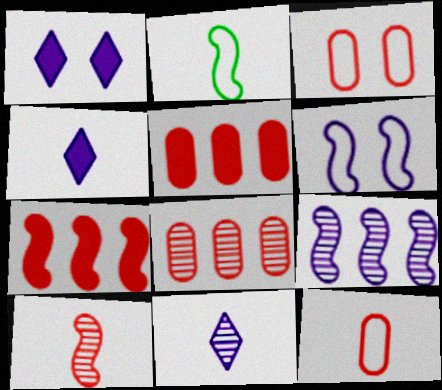[[1, 2, 8]]